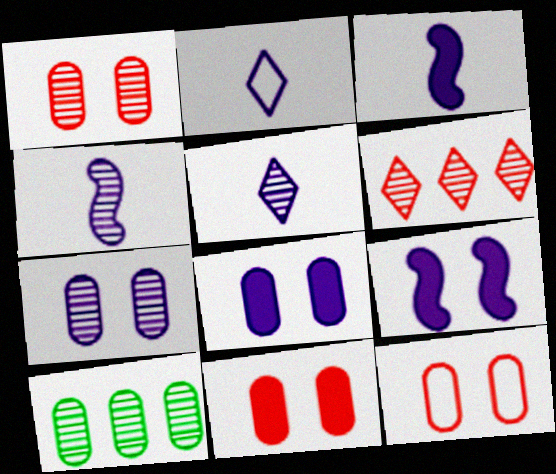[[1, 11, 12]]